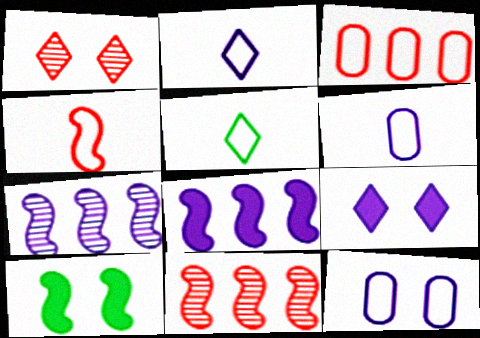[[1, 10, 12], 
[4, 5, 6], 
[4, 7, 10], 
[6, 7, 9]]